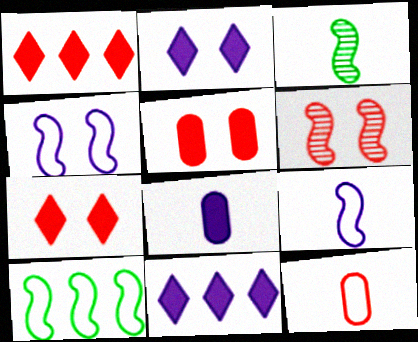[[1, 6, 12]]